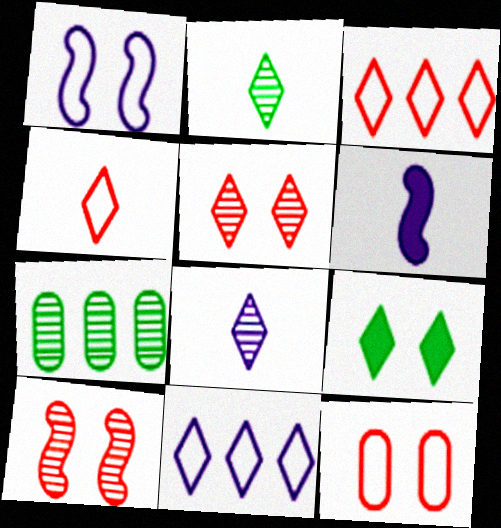[[3, 8, 9], 
[7, 8, 10]]